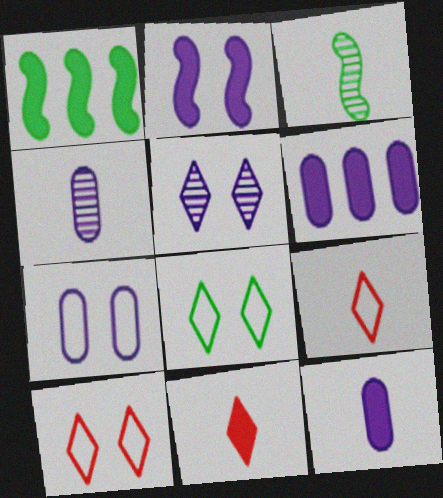[[1, 4, 10], 
[2, 5, 7], 
[3, 6, 10], 
[3, 9, 12], 
[4, 6, 7]]